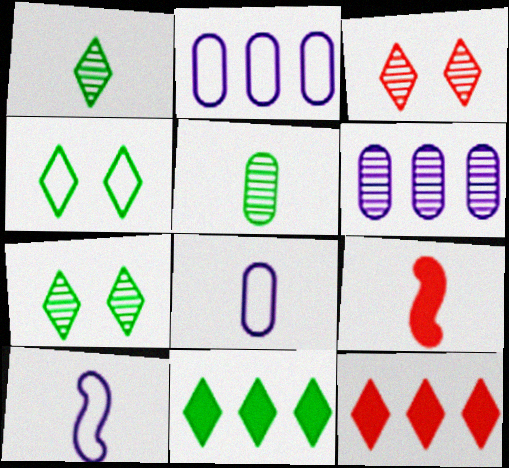[[1, 4, 11], 
[1, 8, 9], 
[2, 7, 9], 
[4, 6, 9]]